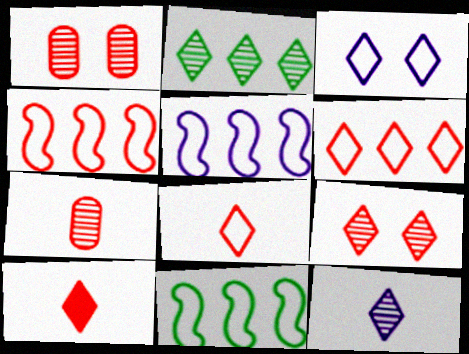[[1, 4, 10], 
[2, 3, 10], 
[2, 9, 12], 
[4, 5, 11], 
[6, 9, 10]]